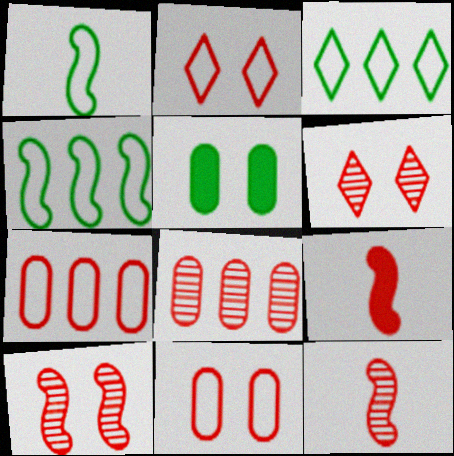[[2, 8, 9], 
[6, 7, 9], 
[6, 8, 12]]